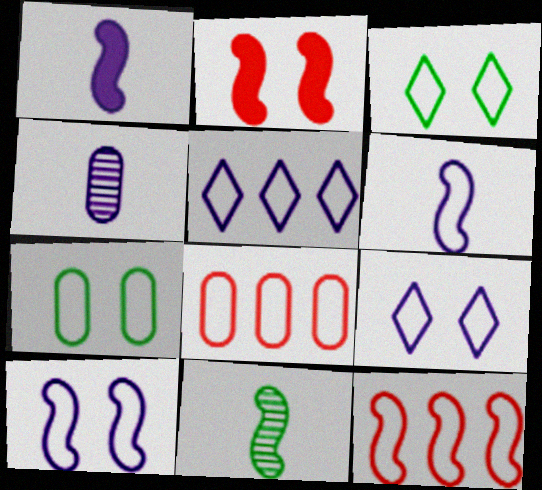[[3, 6, 8]]